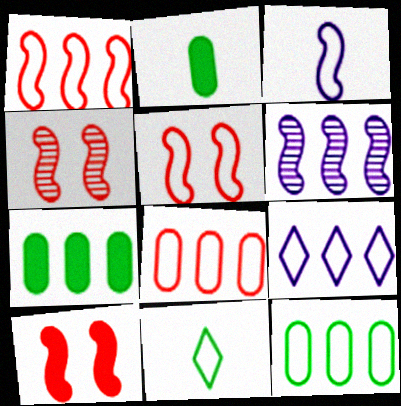[[1, 9, 12], 
[2, 4, 9], 
[4, 5, 10]]